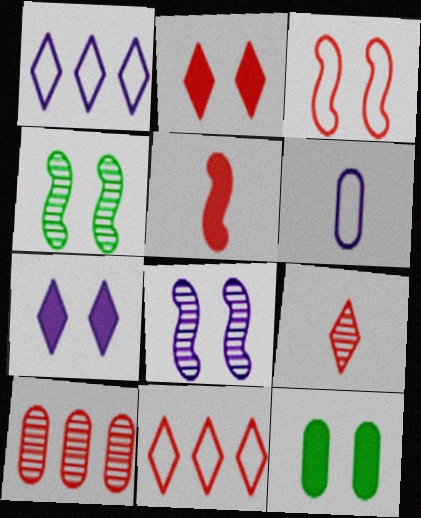[[2, 9, 11], 
[6, 10, 12]]